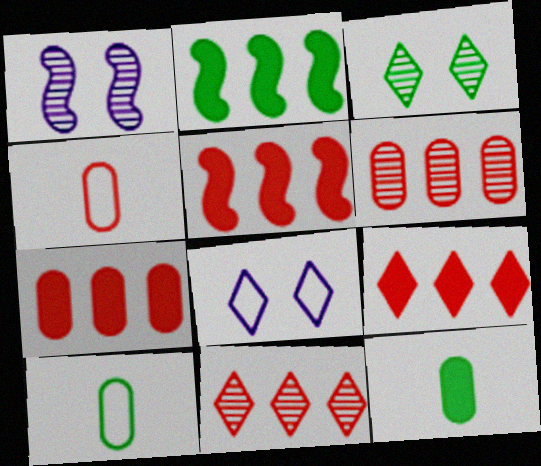[[1, 9, 10], 
[2, 3, 10], 
[5, 7, 9]]